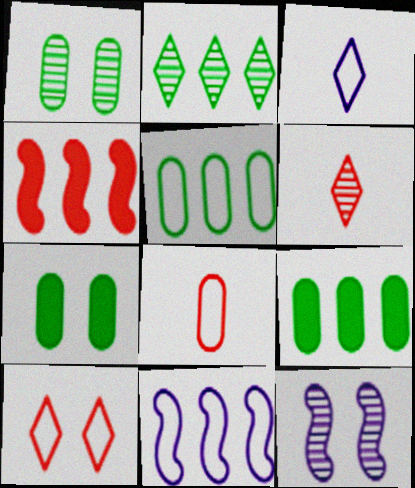[[1, 3, 4], 
[6, 7, 11], 
[7, 10, 12]]